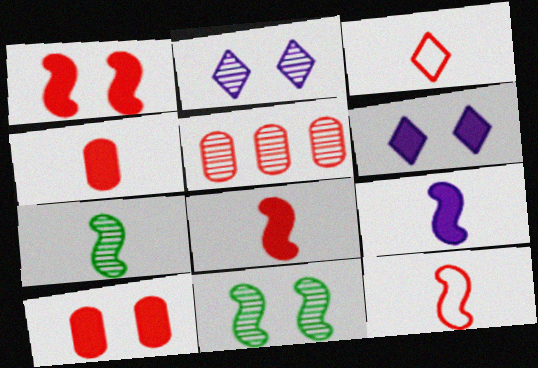[[1, 3, 5], 
[2, 5, 7], 
[7, 9, 12]]